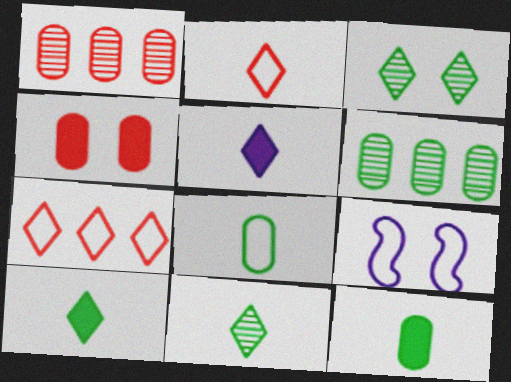[[1, 9, 10], 
[2, 5, 11], 
[3, 4, 9], 
[3, 5, 7], 
[7, 8, 9]]